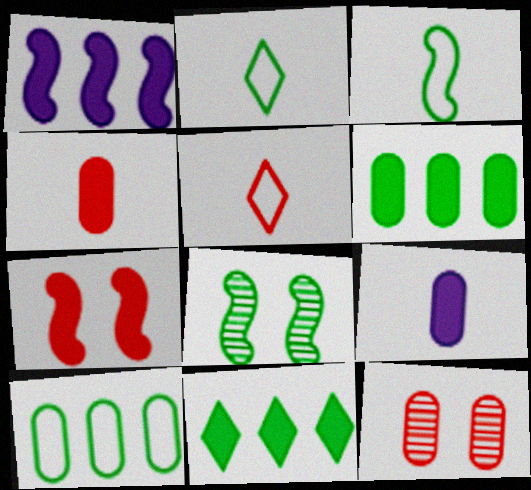[[1, 2, 12], 
[2, 6, 8], 
[7, 9, 11], 
[9, 10, 12]]